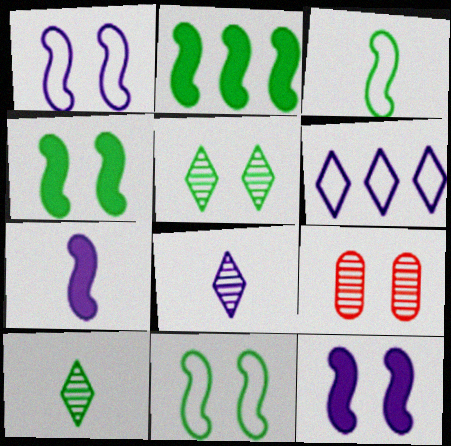[]